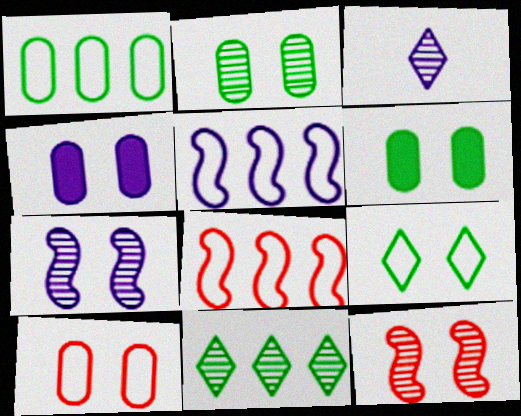[[2, 4, 10], 
[3, 4, 5], 
[3, 6, 8], 
[4, 9, 12]]